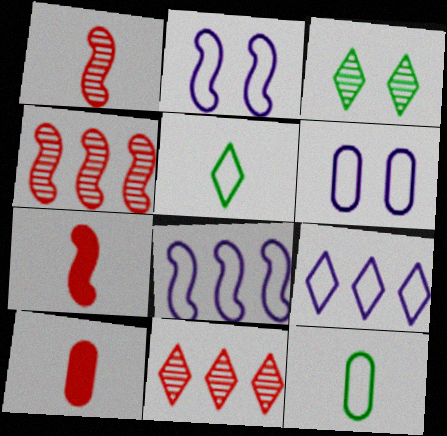[[3, 8, 10]]